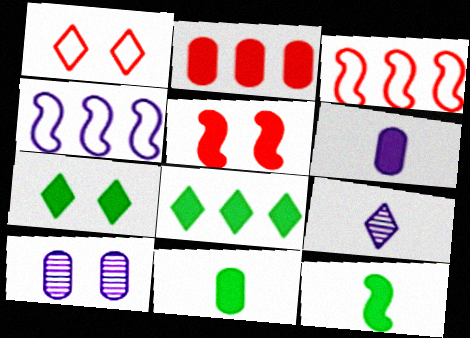[[1, 8, 9], 
[5, 6, 8]]